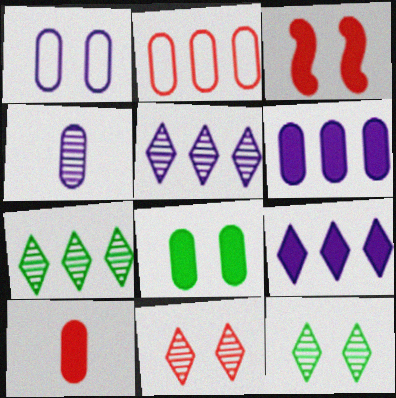[[1, 3, 12], 
[1, 4, 6], 
[2, 4, 8], 
[6, 8, 10]]